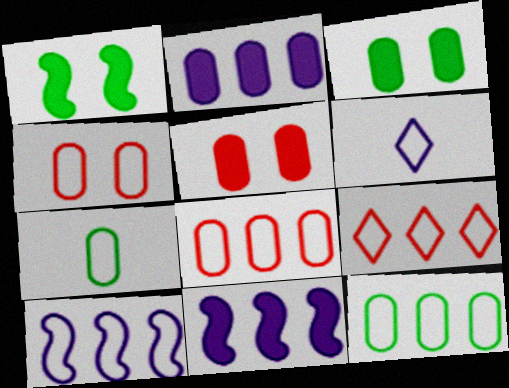[[9, 10, 12]]